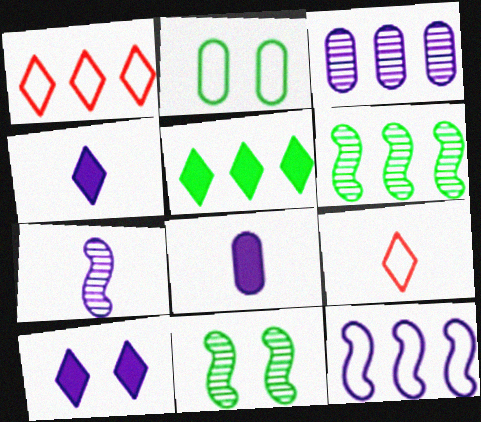[[1, 8, 11], 
[2, 9, 12]]